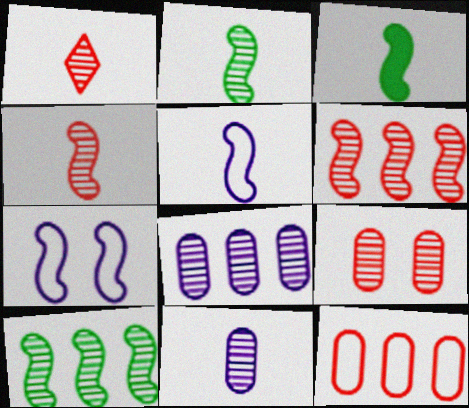[[1, 2, 11], 
[1, 6, 9], 
[3, 4, 5], 
[3, 6, 7]]